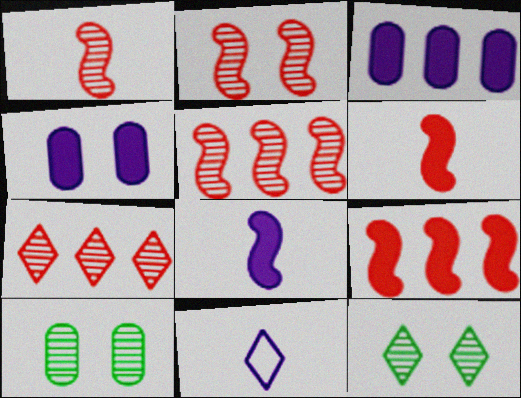[[1, 2, 5], 
[9, 10, 11]]